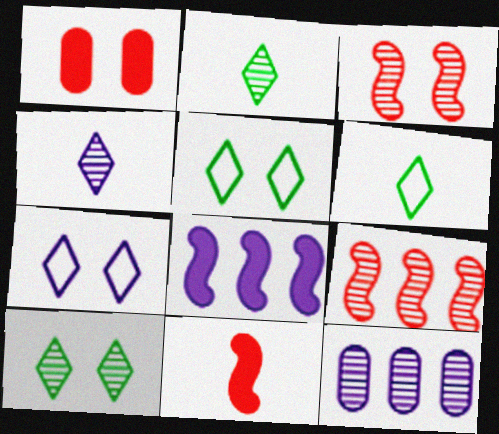[[2, 3, 12], 
[5, 11, 12]]